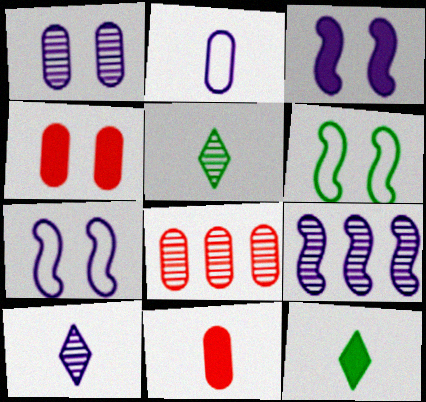[[1, 9, 10], 
[7, 8, 12]]